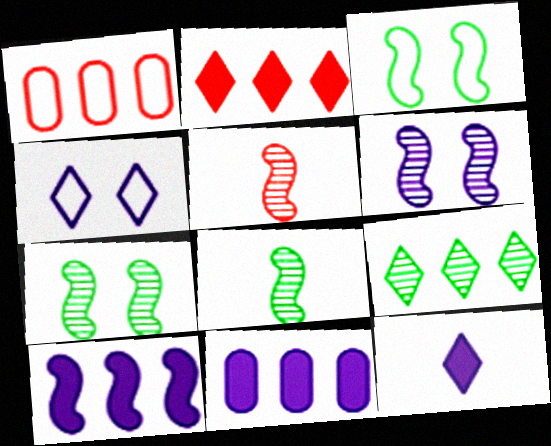[[1, 7, 12], 
[1, 9, 10], 
[3, 5, 10]]